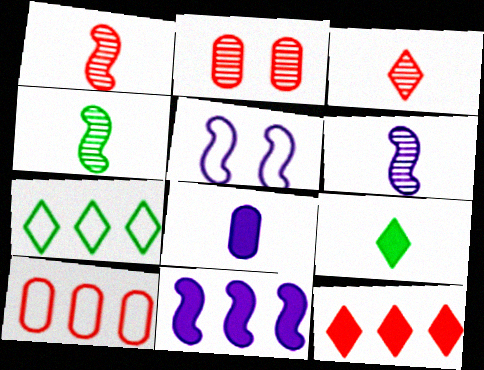[[1, 4, 6], 
[5, 6, 11]]